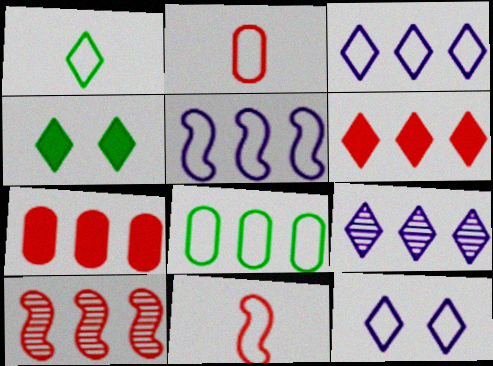[[8, 11, 12]]